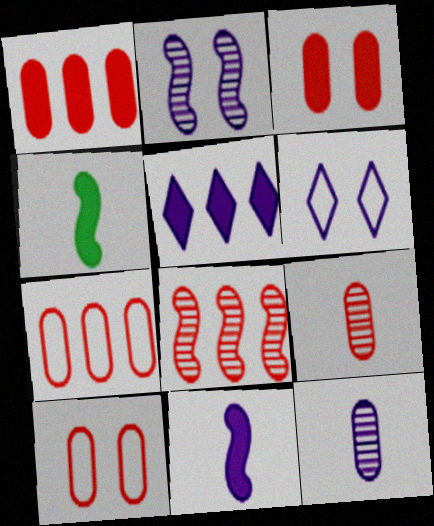[[1, 9, 10], 
[3, 4, 5], 
[3, 7, 9]]